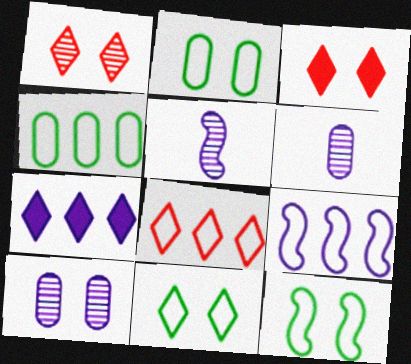[[2, 11, 12], 
[3, 4, 5], 
[3, 10, 12], 
[4, 8, 9]]